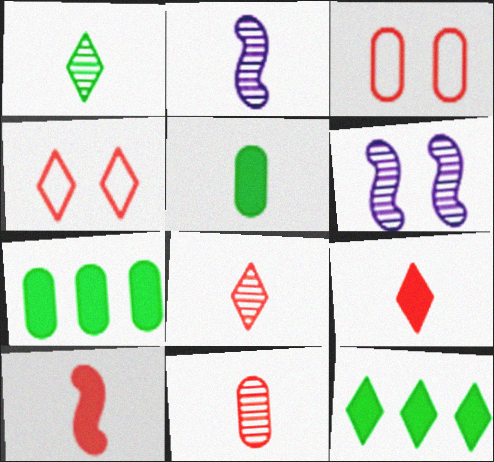[[1, 2, 11], 
[2, 3, 12], 
[2, 4, 7]]